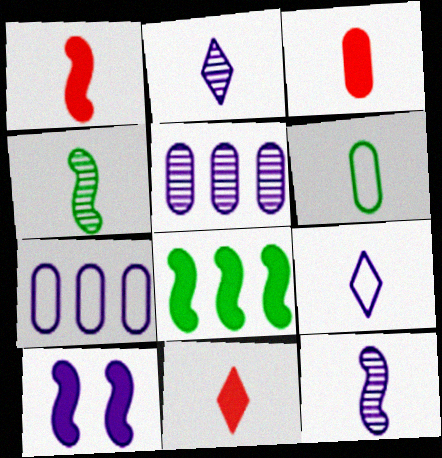[[1, 2, 6], 
[1, 3, 11], 
[1, 8, 10], 
[2, 7, 10], 
[3, 4, 9], 
[5, 9, 10], 
[6, 11, 12]]